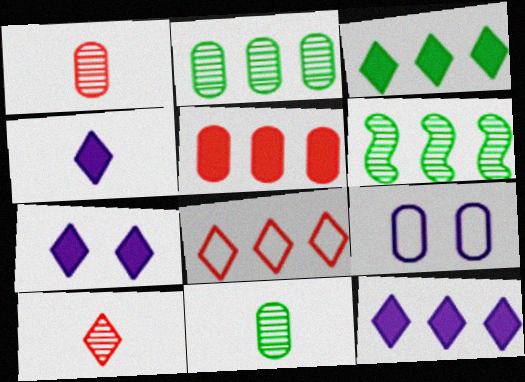[[4, 7, 12], 
[5, 9, 11]]